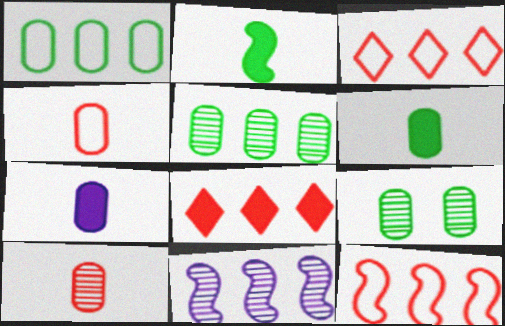[[1, 6, 9], 
[1, 8, 11]]